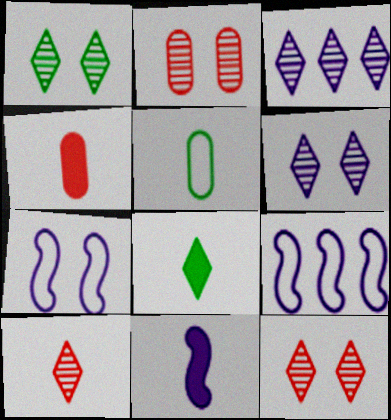[[1, 3, 10], 
[1, 4, 9], 
[1, 6, 12], 
[2, 8, 9], 
[4, 8, 11], 
[5, 10, 11]]